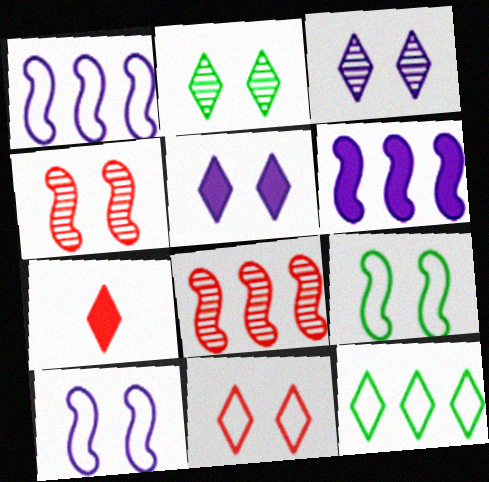[[2, 5, 11], 
[3, 7, 12]]